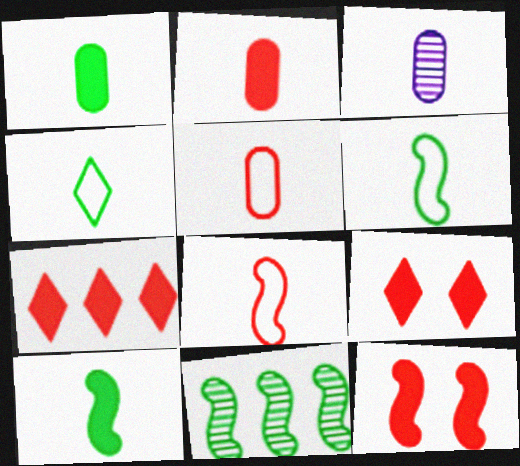[[1, 3, 5], 
[2, 7, 12]]